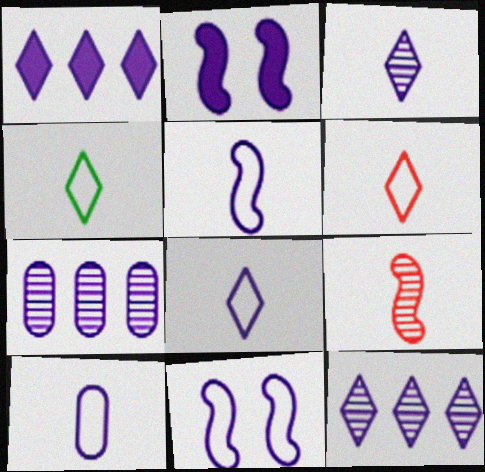[[2, 7, 8], 
[2, 10, 12], 
[4, 6, 8], 
[5, 8, 10]]